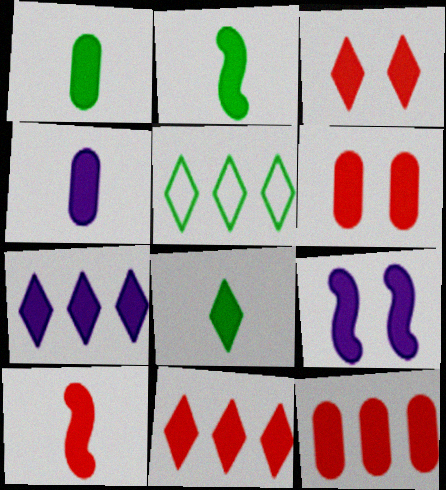[[1, 2, 8], 
[1, 9, 11], 
[2, 6, 7], 
[3, 7, 8], 
[3, 10, 12], 
[4, 7, 9], 
[4, 8, 10], 
[6, 10, 11], 
[8, 9, 12]]